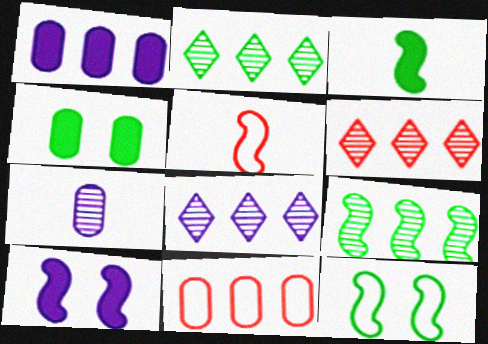[[2, 6, 8], 
[3, 9, 12], 
[4, 5, 8], 
[4, 7, 11], 
[5, 9, 10]]